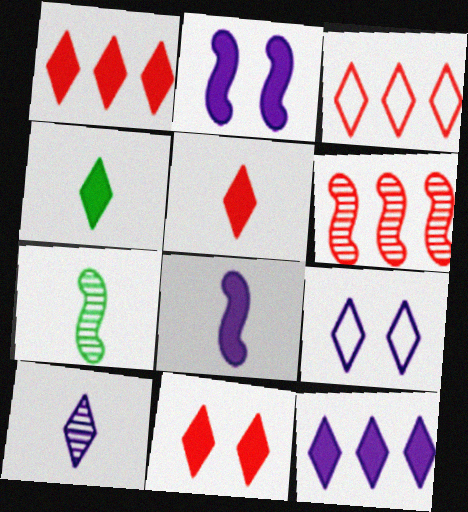[[1, 5, 11], 
[4, 11, 12], 
[9, 10, 12]]